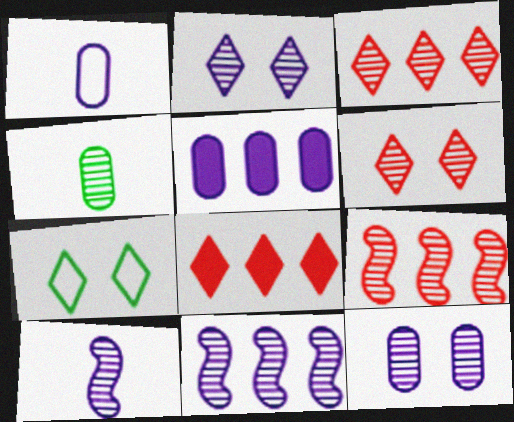[[1, 5, 12], 
[2, 4, 9], 
[4, 6, 11]]